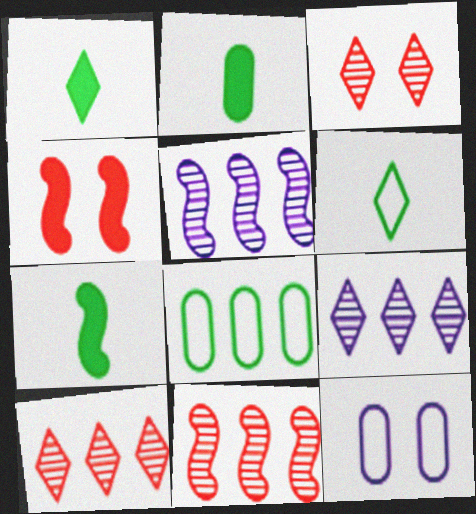[[1, 2, 7], 
[1, 11, 12], 
[7, 10, 12]]